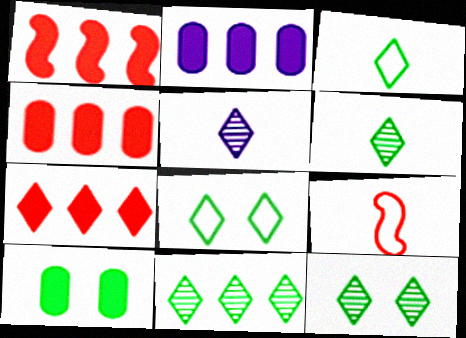[[1, 4, 7], 
[2, 9, 12], 
[5, 7, 8], 
[6, 11, 12]]